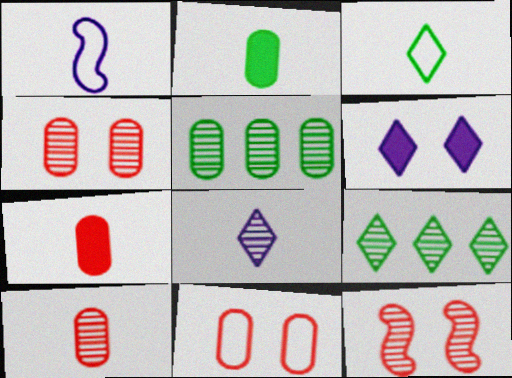[[5, 8, 12]]